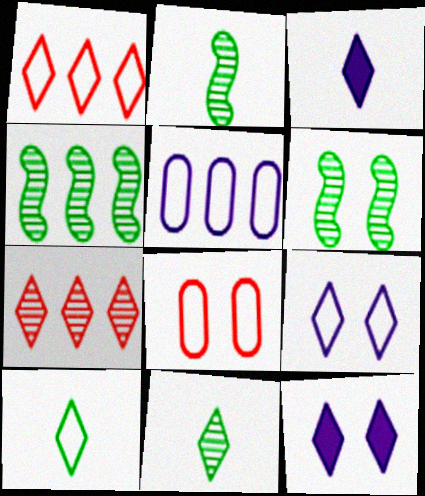[[1, 9, 10], 
[1, 11, 12], 
[2, 4, 6], 
[3, 4, 8], 
[6, 8, 12], 
[7, 10, 12]]